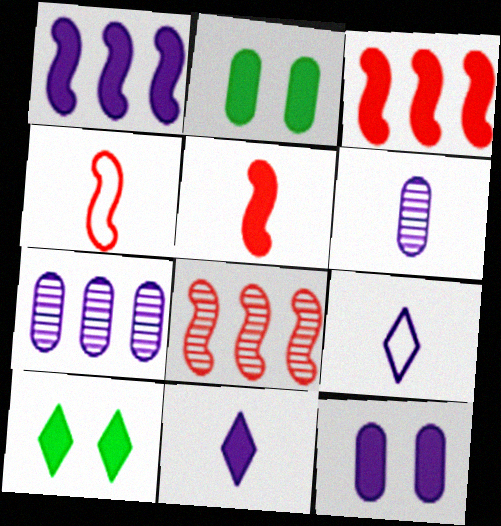[[1, 11, 12], 
[2, 3, 11], 
[2, 8, 9], 
[4, 7, 10]]